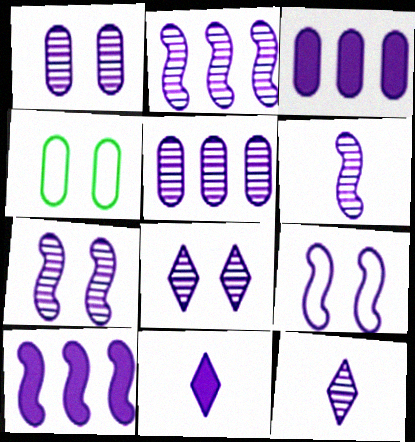[[1, 2, 12], 
[1, 7, 8], 
[2, 6, 7], 
[3, 9, 12], 
[5, 6, 8], 
[5, 7, 12], 
[5, 9, 11], 
[6, 9, 10]]